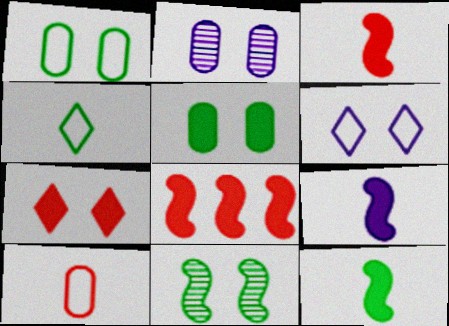[[2, 4, 8], 
[3, 9, 12]]